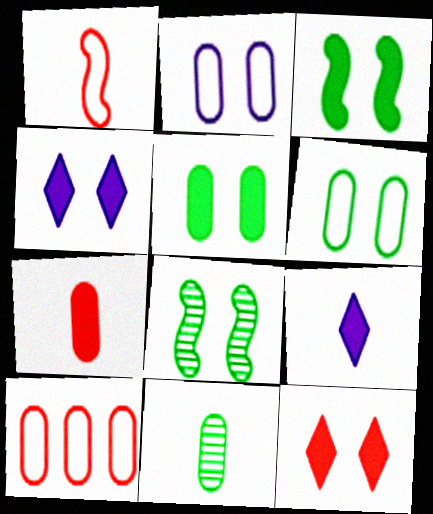[[1, 9, 11], 
[2, 8, 12], 
[8, 9, 10]]